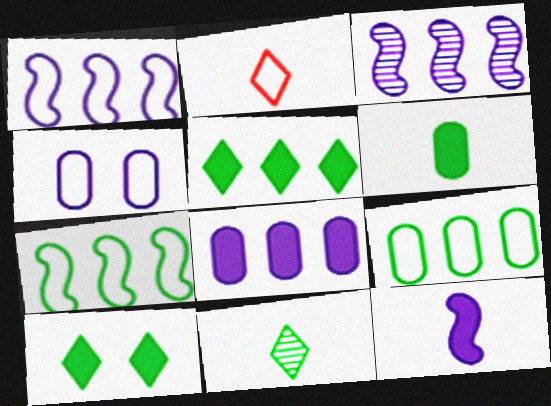[[2, 4, 7]]